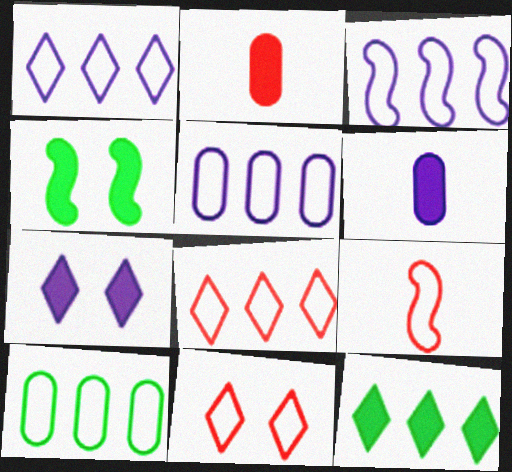[[1, 3, 5], 
[3, 8, 10]]